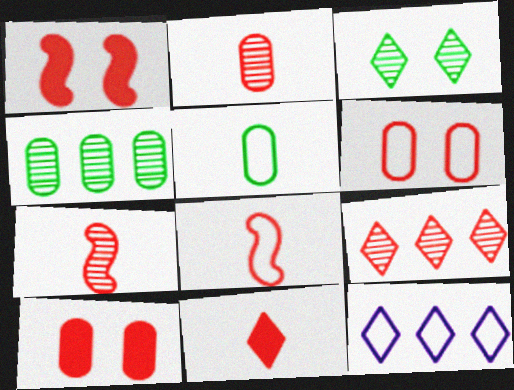[[2, 8, 11], 
[3, 11, 12], 
[8, 9, 10]]